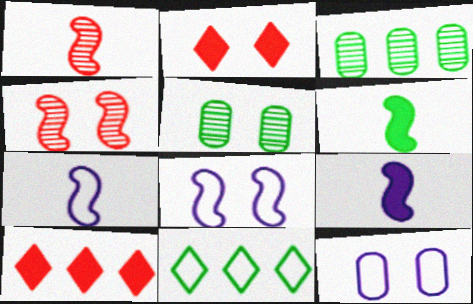[[1, 6, 7], 
[2, 3, 7], 
[2, 5, 8], 
[5, 6, 11], 
[5, 7, 10]]